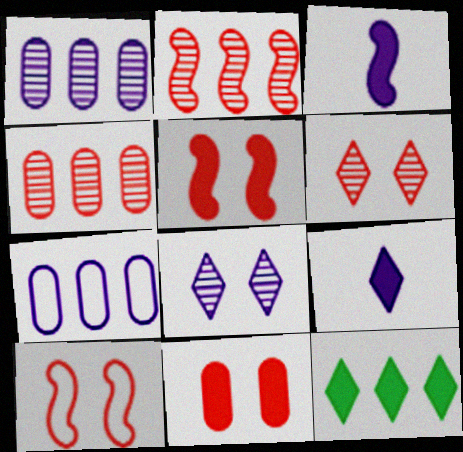[[2, 7, 12], 
[3, 7, 8], 
[3, 11, 12], 
[6, 10, 11]]